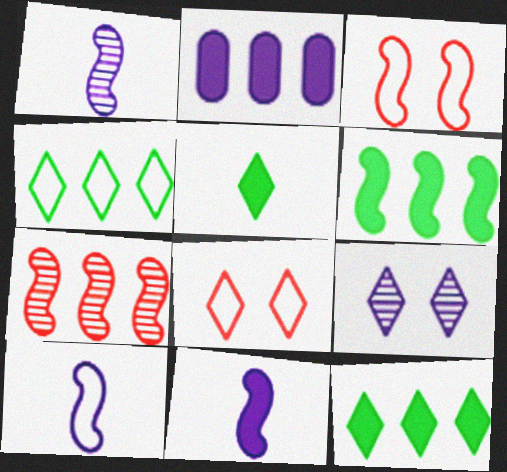[[1, 3, 6], 
[1, 10, 11], 
[2, 4, 7], 
[2, 9, 10]]